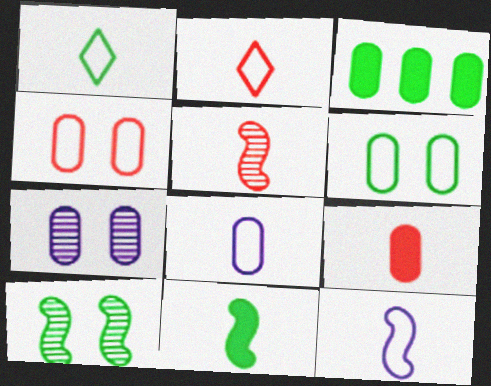[[1, 3, 10], 
[2, 5, 9], 
[5, 11, 12]]